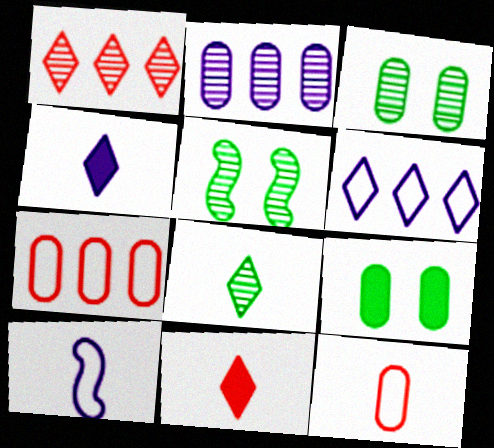[[1, 9, 10], 
[2, 9, 12], 
[4, 5, 7]]